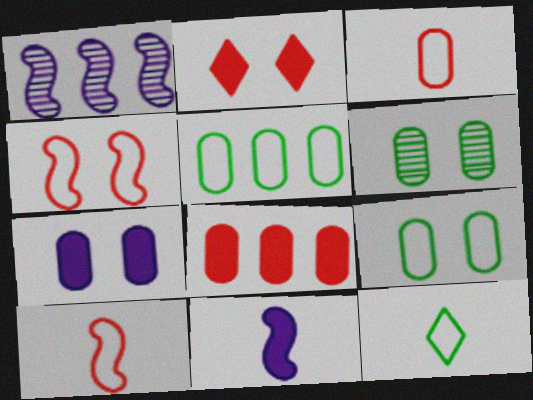[]